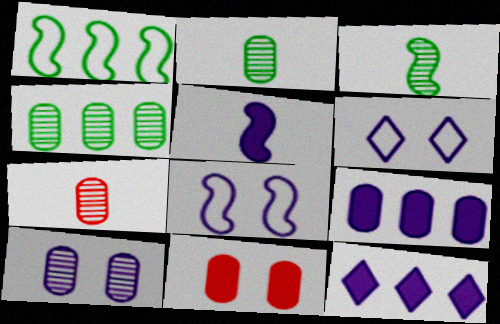[[4, 7, 10]]